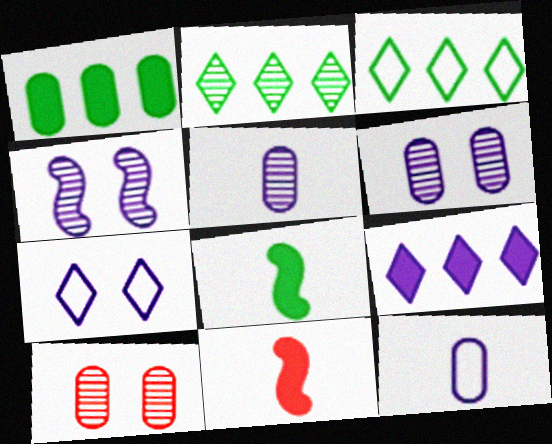[[1, 10, 12], 
[3, 6, 11], 
[4, 9, 12]]